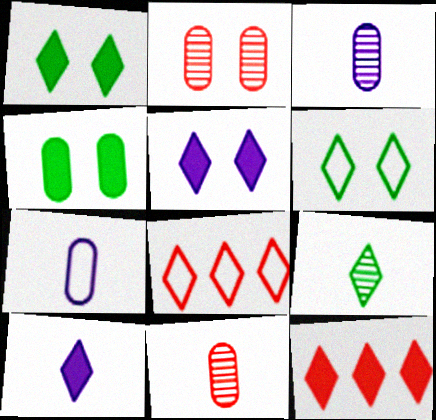[[1, 10, 12], 
[5, 8, 9]]